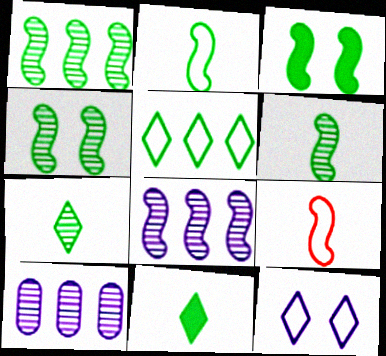[[1, 2, 3], 
[1, 4, 6], 
[3, 8, 9]]